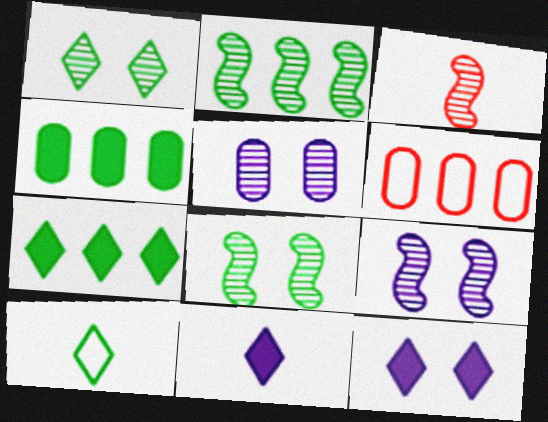[[1, 7, 10], 
[2, 3, 9], 
[4, 8, 10], 
[6, 8, 11]]